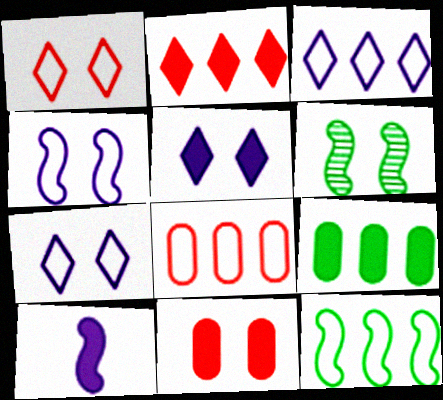[[3, 8, 12], 
[6, 7, 11]]